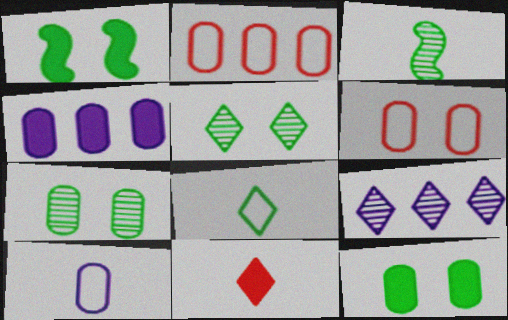[[1, 4, 11], 
[3, 10, 11]]